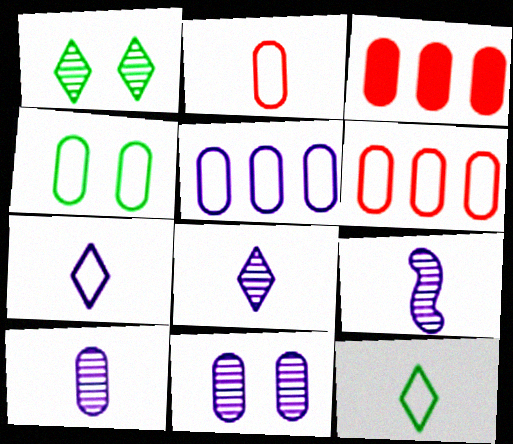[[2, 4, 5], 
[3, 4, 10], 
[8, 9, 10]]